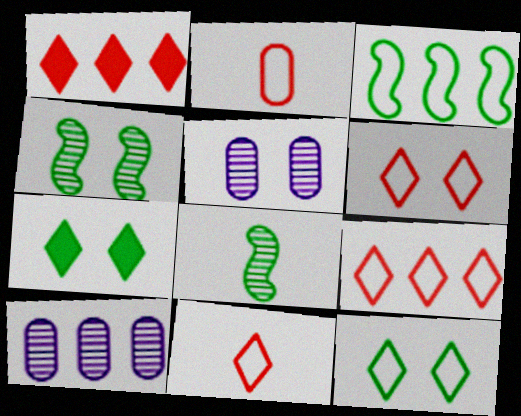[[1, 3, 10], 
[6, 9, 11]]